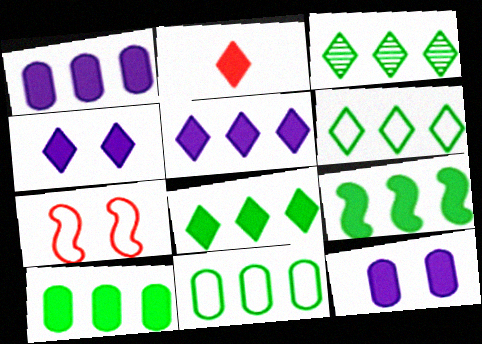[[2, 4, 8], 
[2, 9, 12], 
[3, 6, 8], 
[3, 9, 11], 
[8, 9, 10]]